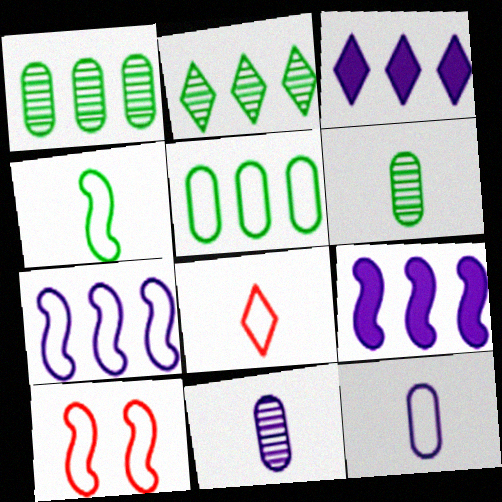[[3, 6, 10], 
[4, 7, 10], 
[4, 8, 12]]